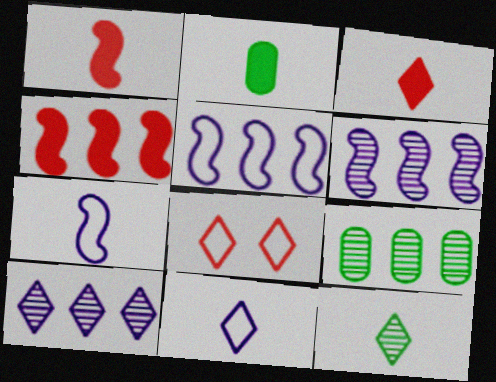[[2, 6, 8], 
[3, 11, 12]]